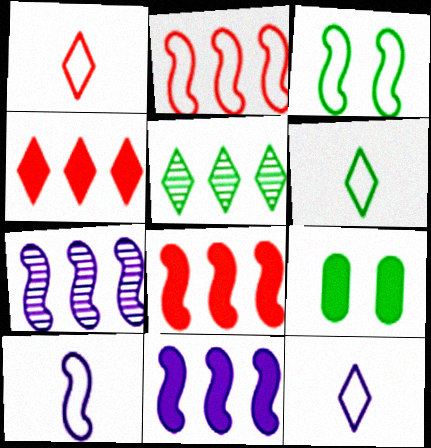[[1, 6, 12], 
[1, 7, 9], 
[2, 3, 10]]